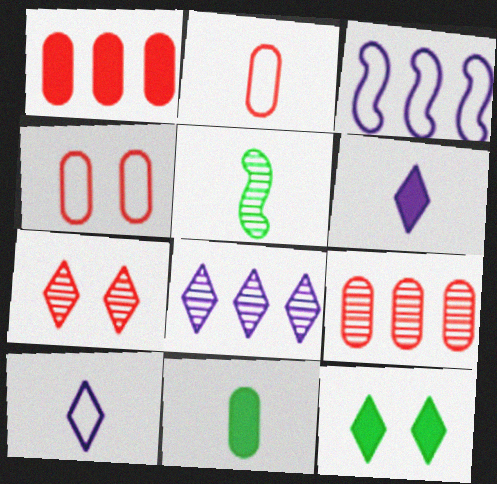[[2, 5, 6], 
[3, 7, 11]]